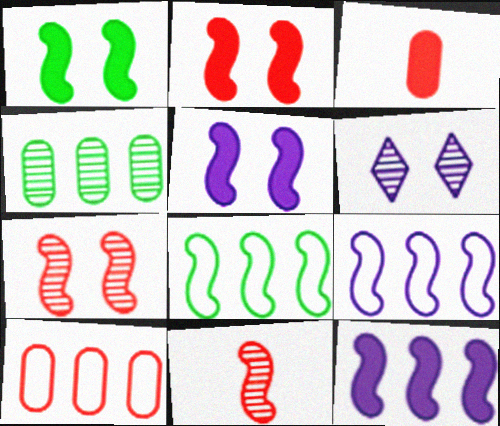[[1, 2, 5], 
[1, 9, 11], 
[3, 6, 8], 
[4, 6, 11], 
[5, 8, 11]]